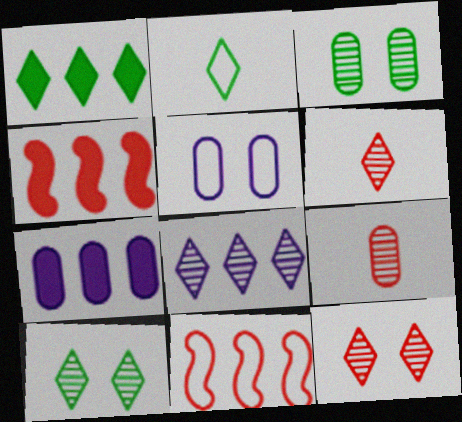[[1, 2, 10], 
[1, 4, 7], 
[2, 5, 11], 
[6, 8, 10]]